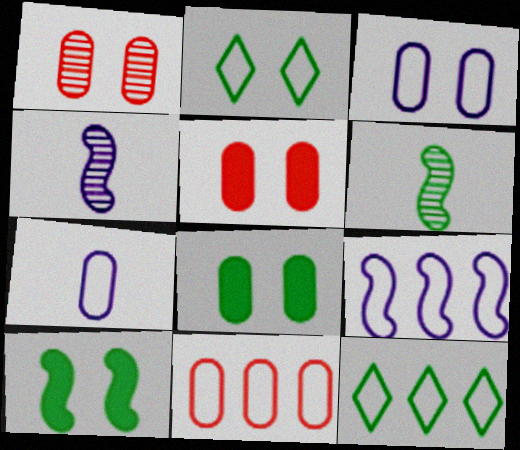[[1, 3, 8], 
[4, 5, 12], 
[6, 8, 12], 
[9, 11, 12]]